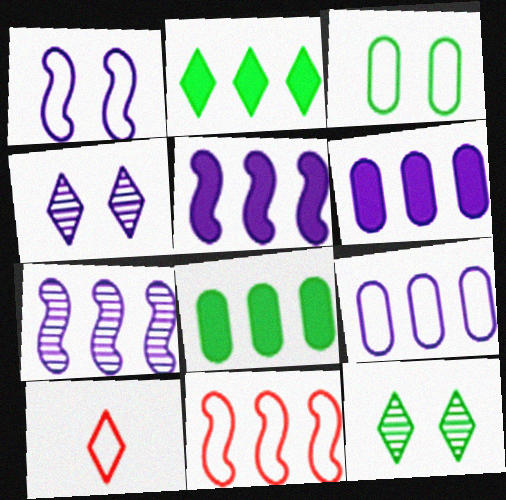[[2, 4, 10]]